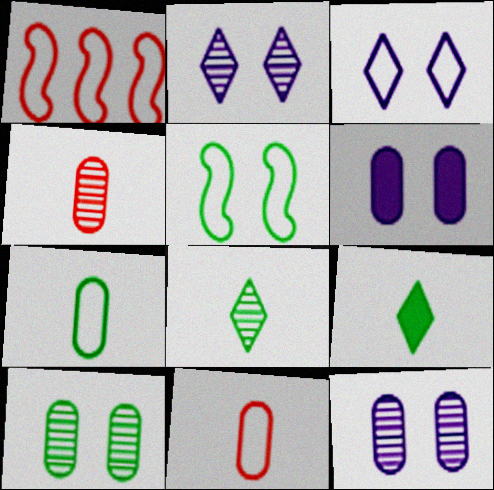[[1, 3, 7], 
[1, 6, 8], 
[1, 9, 12]]